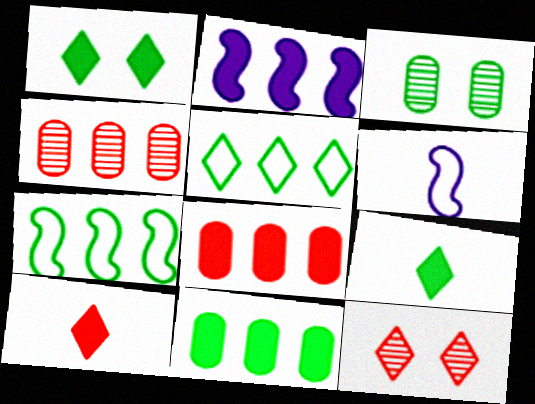[[1, 4, 6], 
[2, 4, 5], 
[3, 7, 9], 
[6, 11, 12]]